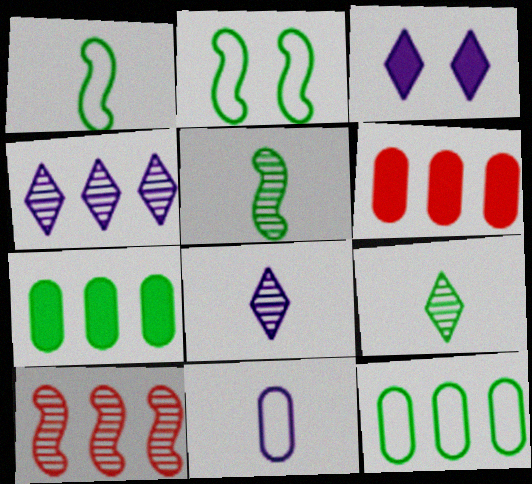[[2, 6, 8], 
[2, 7, 9]]